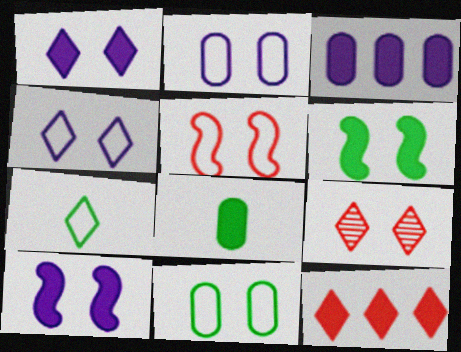[[2, 6, 9], 
[4, 5, 11], 
[8, 10, 12], 
[9, 10, 11]]